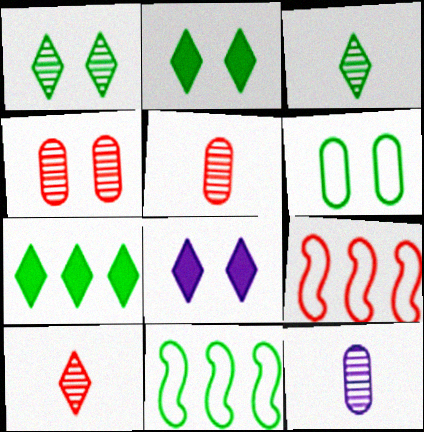[[2, 9, 12], 
[5, 8, 11]]